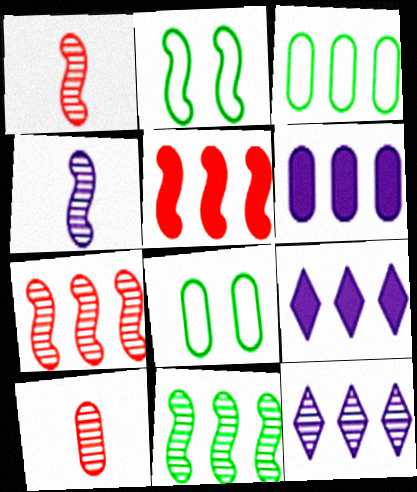[[1, 8, 9], 
[2, 4, 5], 
[2, 9, 10], 
[3, 5, 12], 
[3, 7, 9], 
[6, 8, 10]]